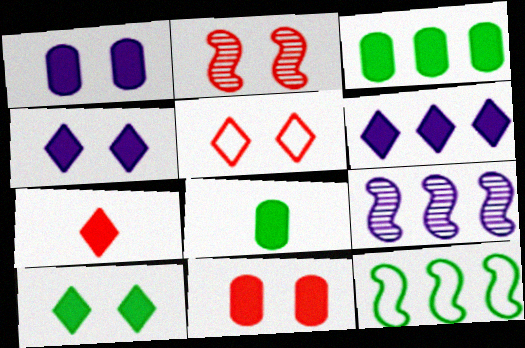[[2, 5, 11], 
[5, 8, 9], 
[6, 7, 10]]